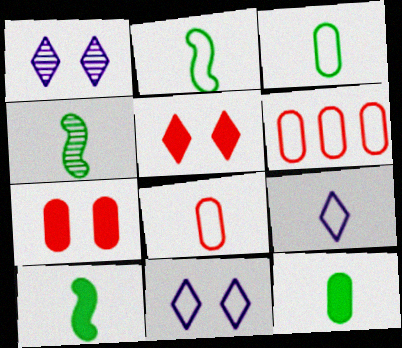[[1, 6, 10], 
[2, 4, 10], 
[2, 6, 11], 
[2, 8, 9]]